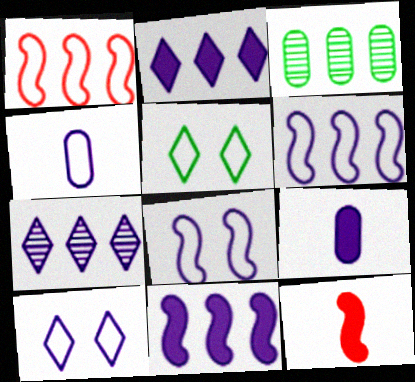[[1, 2, 3], 
[1, 4, 5], 
[3, 10, 12], 
[4, 6, 10], 
[7, 8, 9]]